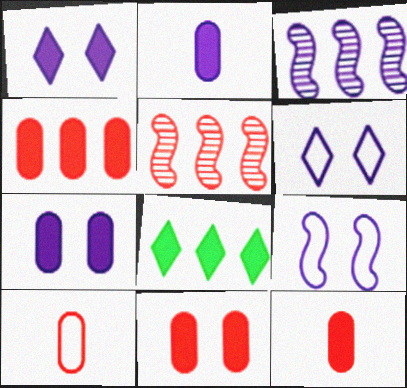[[2, 3, 6], 
[4, 11, 12]]